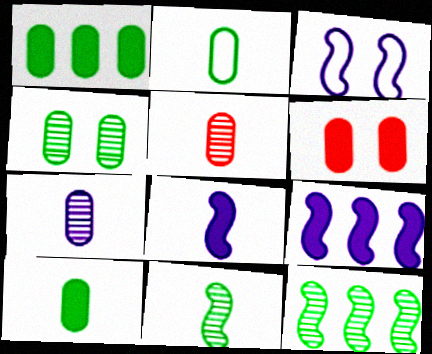[[1, 2, 4]]